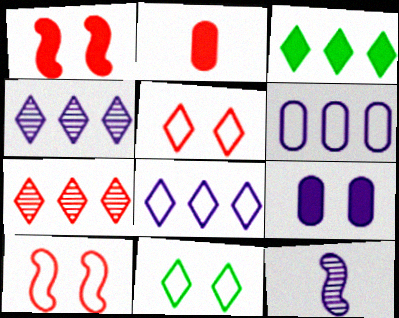[[2, 7, 10], 
[3, 7, 8], 
[8, 9, 12]]